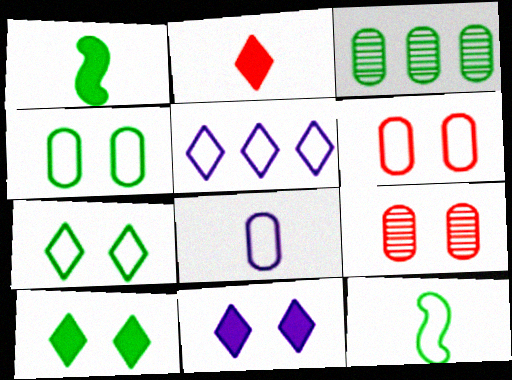[[1, 3, 7], 
[1, 5, 9], 
[3, 10, 12], 
[5, 6, 12]]